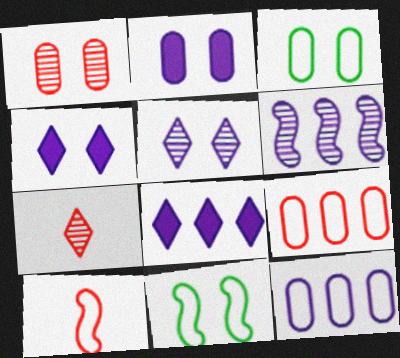[[1, 2, 3], 
[1, 4, 11], 
[6, 8, 12]]